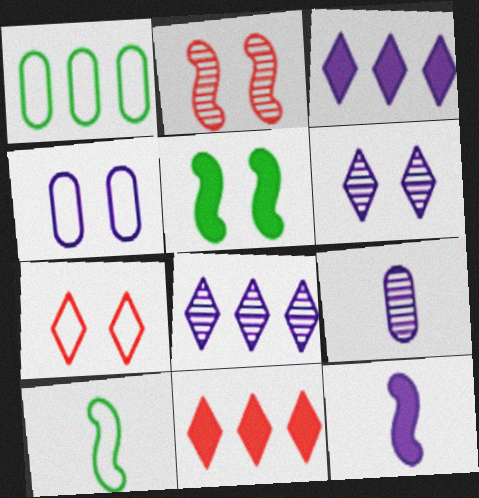[[4, 8, 12]]